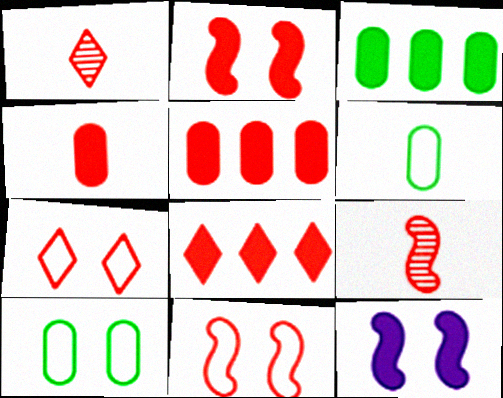[[1, 5, 11], 
[1, 7, 8], 
[2, 4, 8], 
[5, 7, 9]]